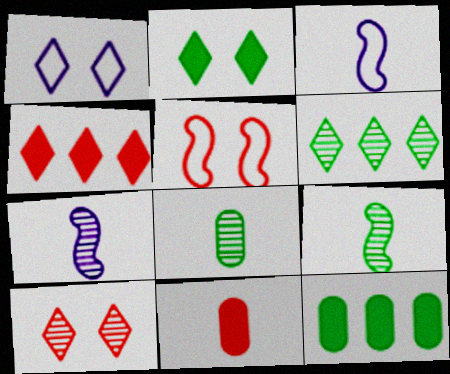[[1, 2, 10], 
[3, 10, 12]]